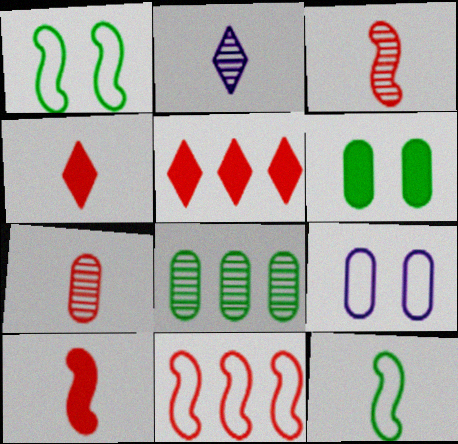[[2, 6, 11]]